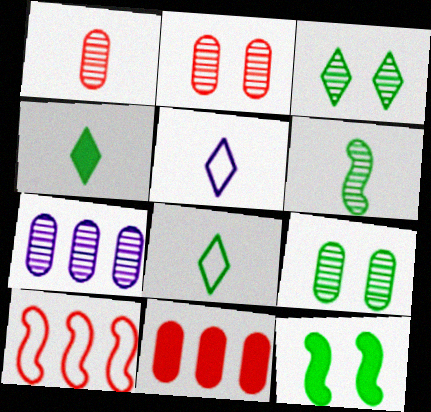[[1, 7, 9]]